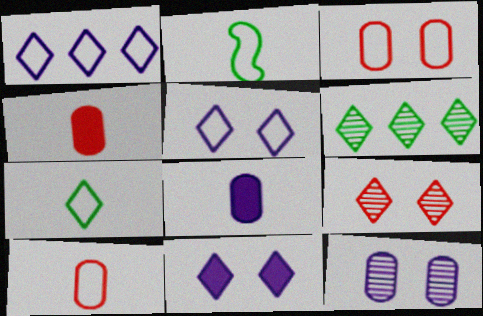[[1, 2, 3]]